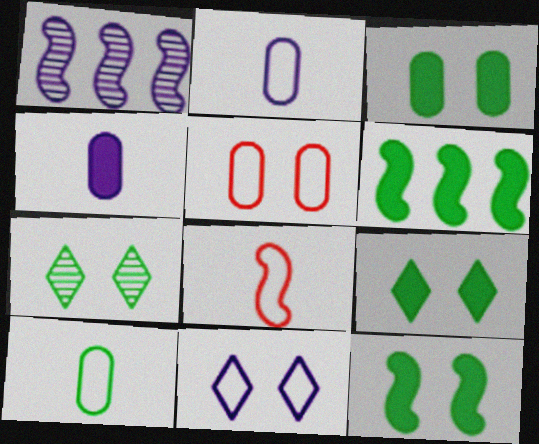[[1, 4, 11], 
[1, 8, 12], 
[3, 9, 12], 
[6, 7, 10]]